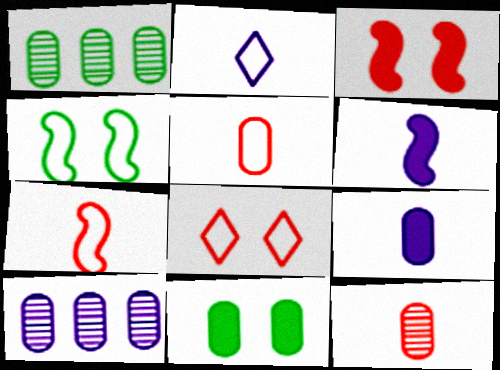[[1, 2, 3], 
[1, 6, 8], 
[5, 10, 11]]